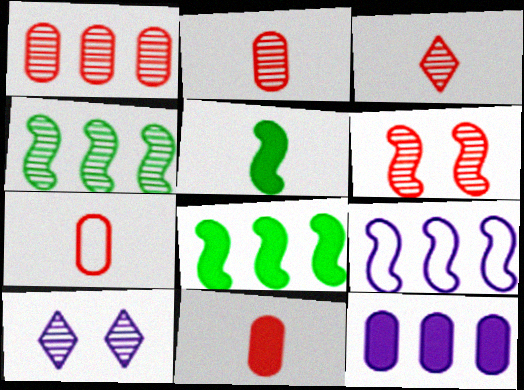[[1, 3, 6], 
[2, 4, 10], 
[2, 7, 11], 
[5, 6, 9], 
[7, 8, 10]]